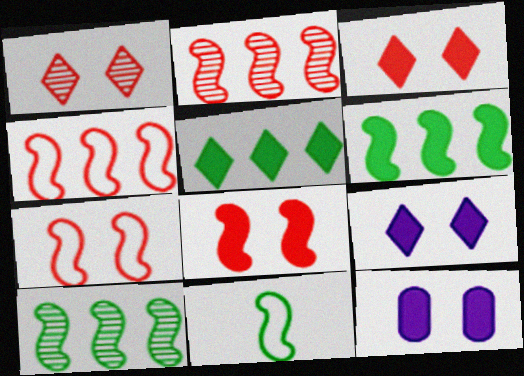[]